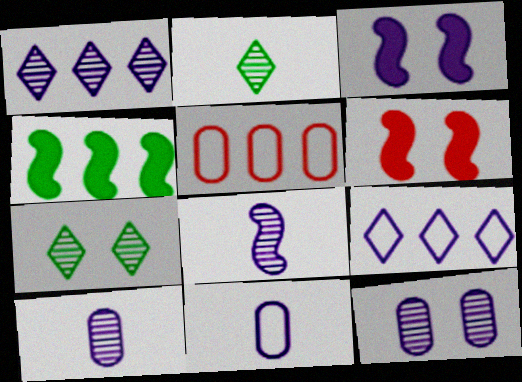[[1, 3, 11], 
[1, 4, 5], 
[1, 8, 12], 
[2, 3, 5], 
[3, 9, 10]]